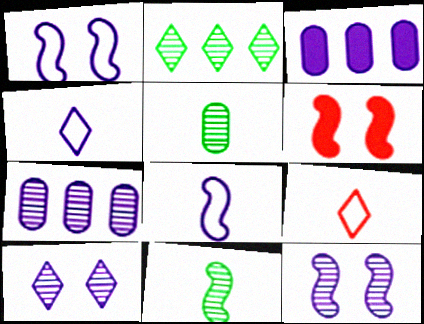[[3, 4, 12], 
[3, 8, 10]]